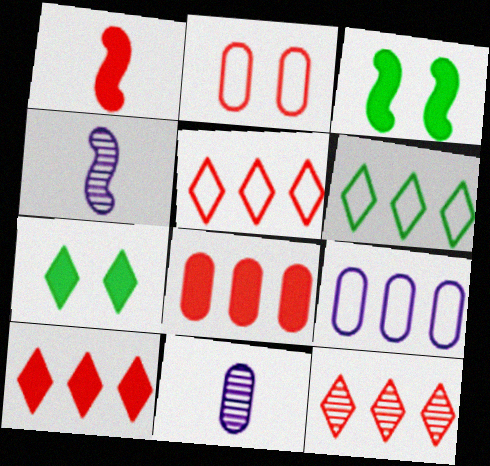[[1, 2, 12], 
[3, 5, 11], 
[5, 10, 12]]